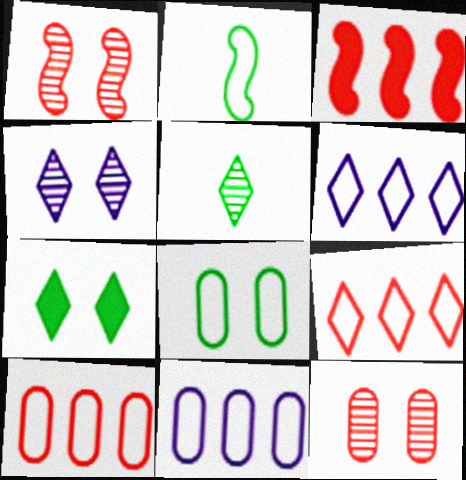[]